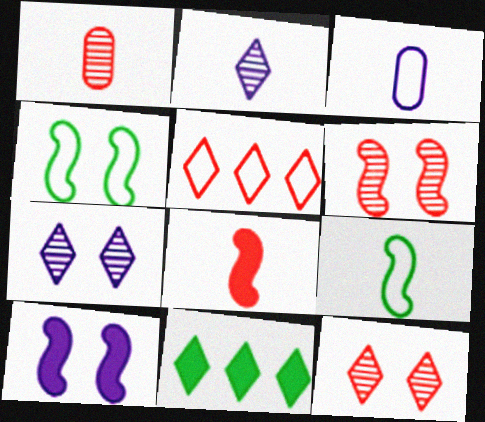[[3, 4, 5], 
[3, 6, 11], 
[4, 6, 10]]